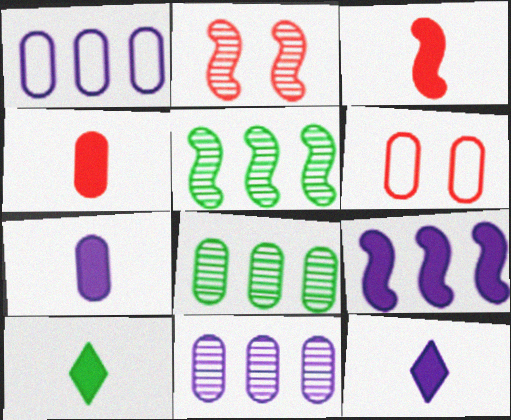[[1, 2, 10], 
[3, 7, 10], 
[5, 6, 12], 
[6, 7, 8]]